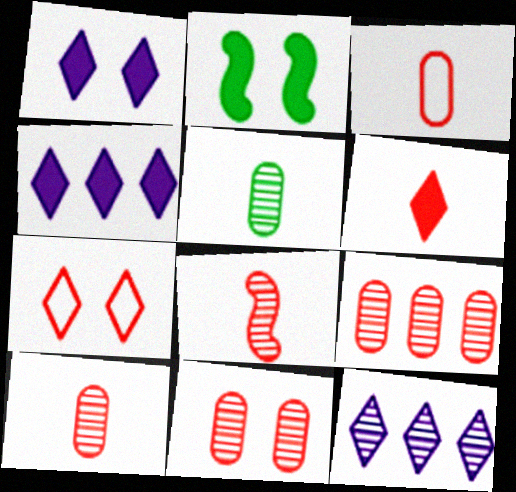[[2, 3, 12], 
[3, 6, 8], 
[9, 10, 11]]